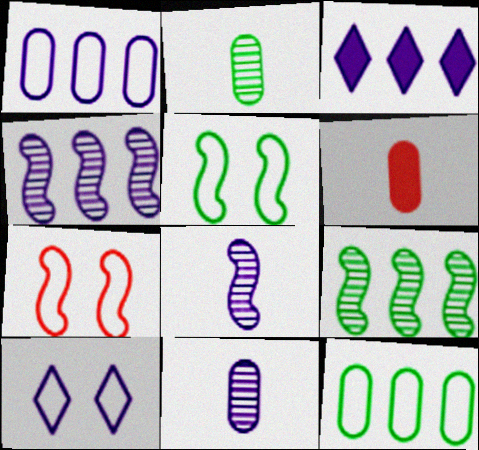[[1, 3, 4], 
[2, 3, 7], 
[6, 9, 10]]